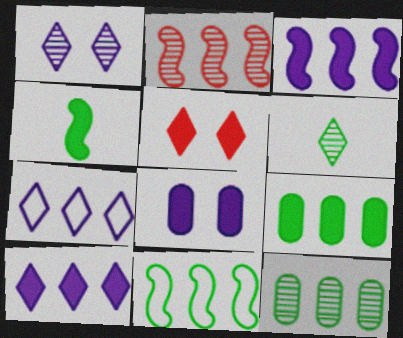[[2, 3, 11], 
[2, 7, 9], 
[5, 6, 7]]